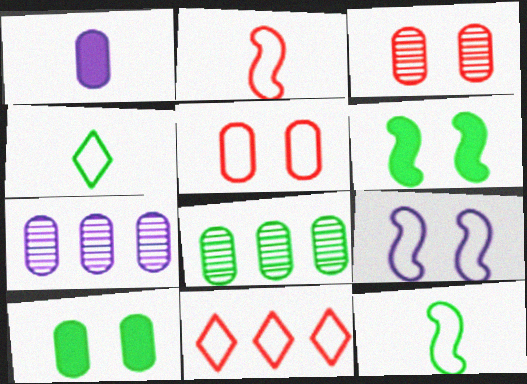[[1, 5, 8], 
[2, 5, 11], 
[4, 6, 8]]